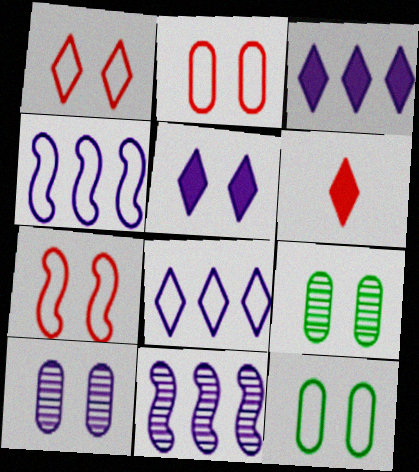[[1, 2, 7], 
[4, 6, 9], 
[5, 7, 9], 
[6, 11, 12]]